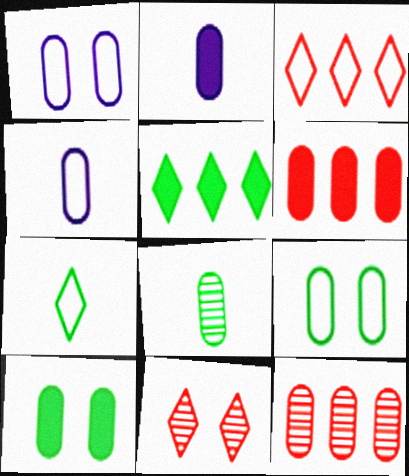[[1, 6, 8], 
[2, 6, 10], 
[2, 9, 12], 
[4, 10, 12]]